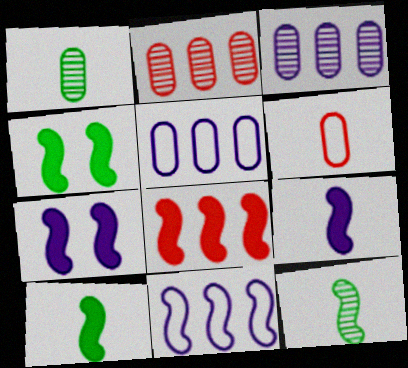[[4, 8, 9], 
[7, 8, 10]]